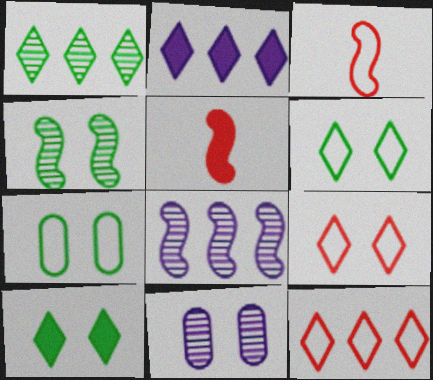[[1, 2, 12], 
[4, 7, 10]]